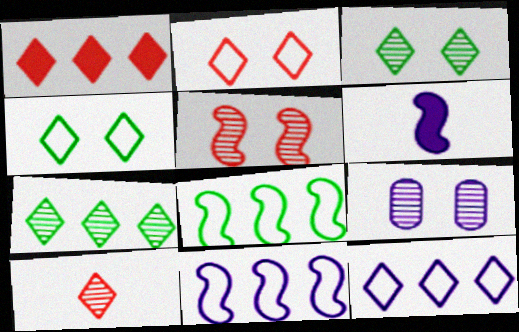[[1, 2, 10], 
[1, 7, 12], 
[3, 5, 9], 
[5, 6, 8], 
[6, 9, 12]]